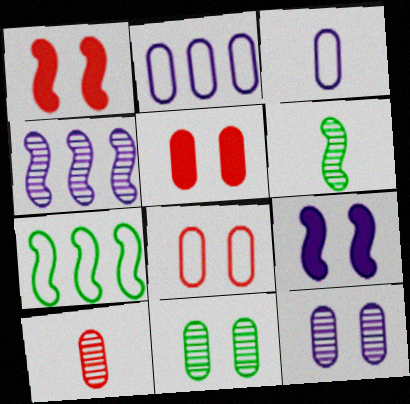[]